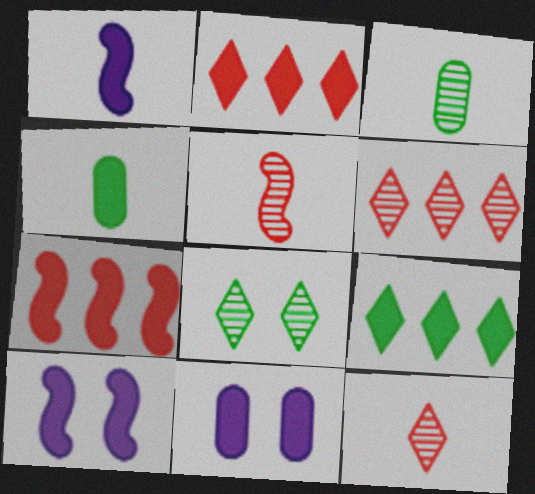[[2, 4, 10]]